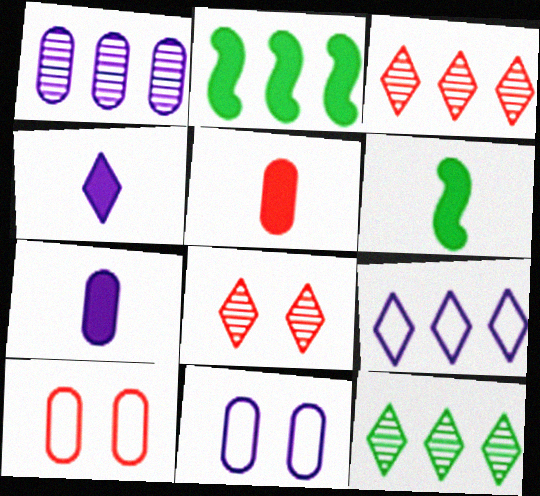[[1, 7, 11], 
[3, 6, 11], 
[4, 5, 6]]